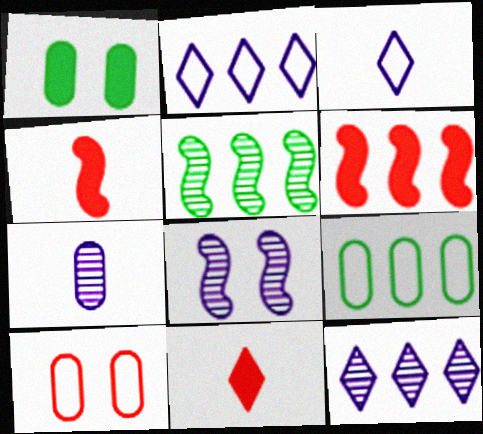[[6, 9, 12], 
[7, 8, 12], 
[8, 9, 11]]